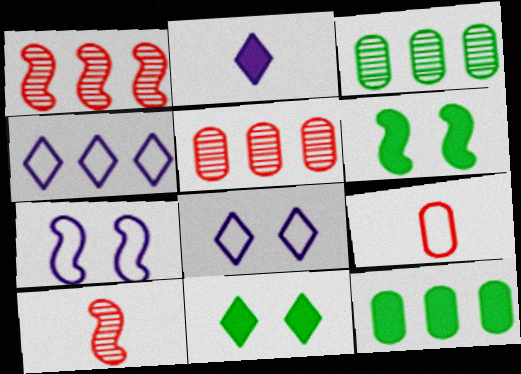[[1, 4, 12], 
[8, 10, 12]]